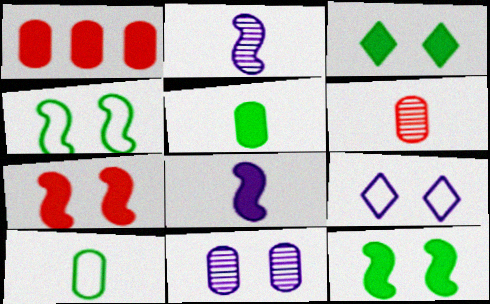[[1, 3, 8], 
[1, 10, 11]]